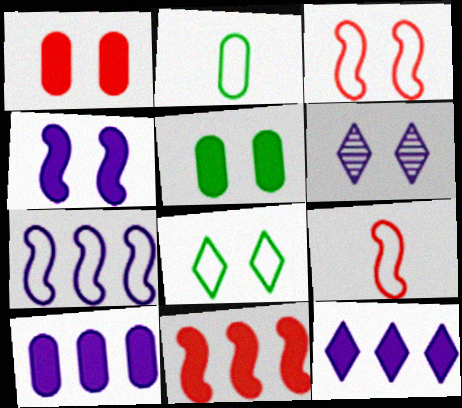[[2, 6, 11], 
[3, 5, 6]]